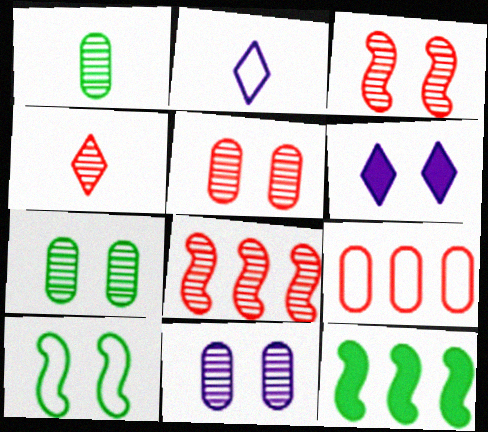[[2, 5, 12], 
[2, 9, 10], 
[4, 5, 8], 
[5, 6, 10], 
[5, 7, 11]]